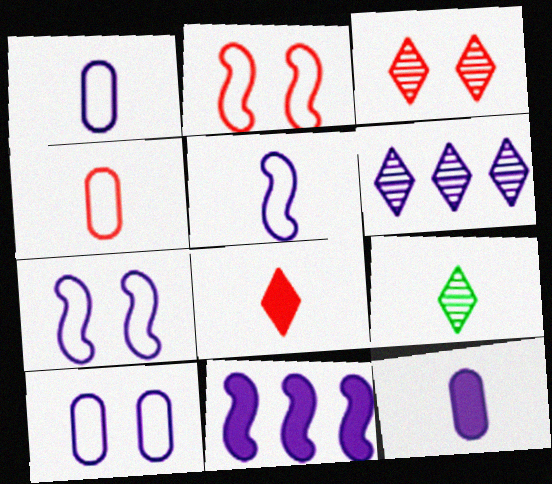[[3, 6, 9], 
[6, 7, 12]]